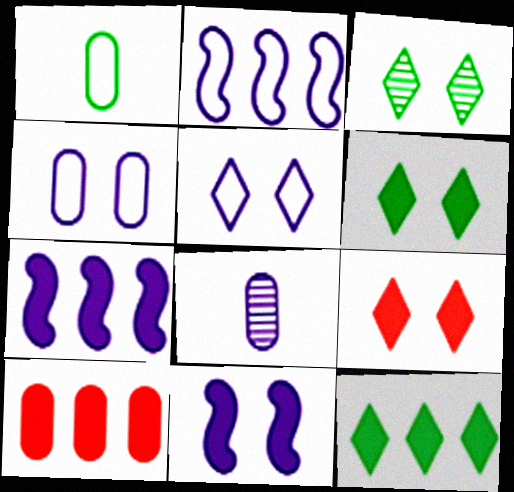[[3, 5, 9], 
[5, 7, 8], 
[7, 10, 12]]